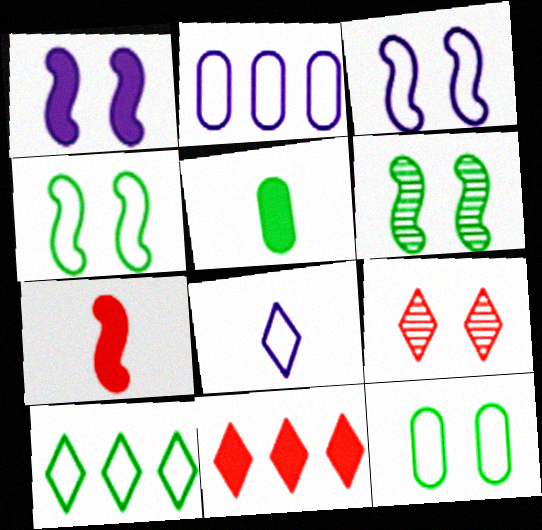[[1, 5, 11], 
[1, 9, 12], 
[2, 3, 8], 
[5, 6, 10]]